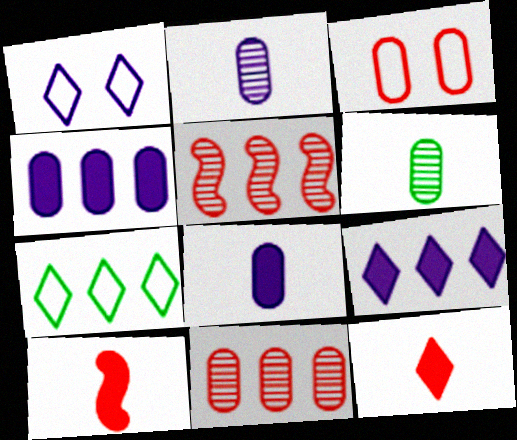[[3, 4, 6], 
[3, 5, 12], 
[4, 5, 7]]